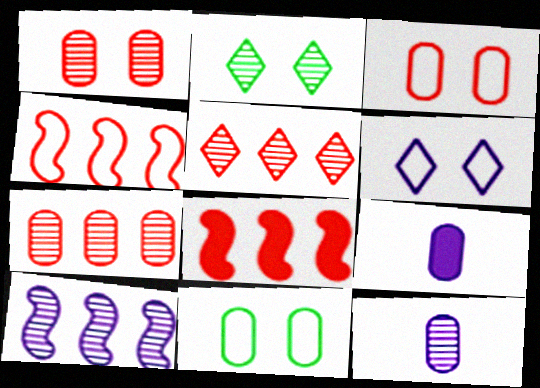[[2, 4, 9], 
[6, 9, 10], 
[7, 9, 11]]